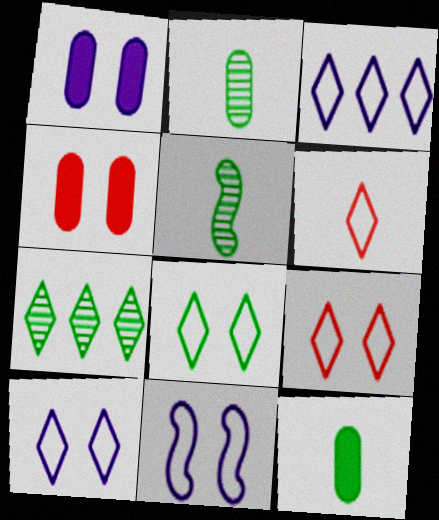[[3, 4, 5], 
[3, 6, 8], 
[8, 9, 10]]